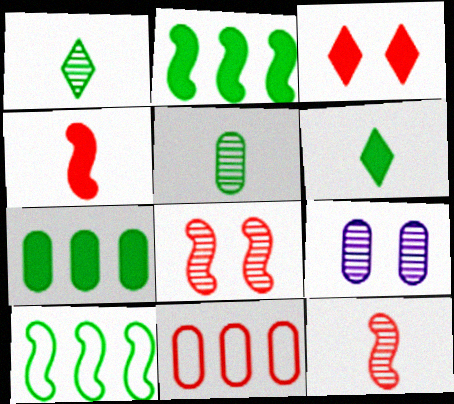[[3, 11, 12]]